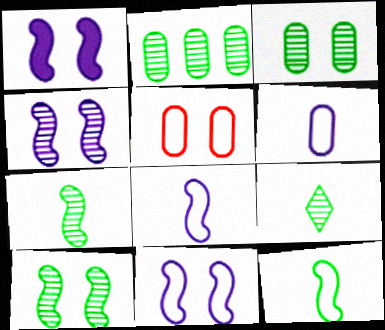[[1, 4, 11], 
[2, 9, 10]]